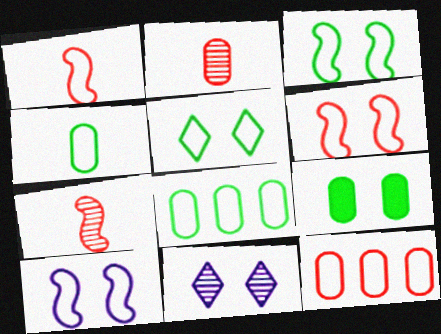[[3, 6, 10], 
[6, 9, 11]]